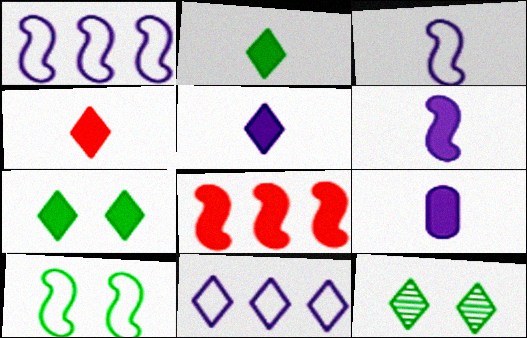[[2, 4, 5], 
[4, 11, 12], 
[5, 6, 9], 
[7, 8, 9]]